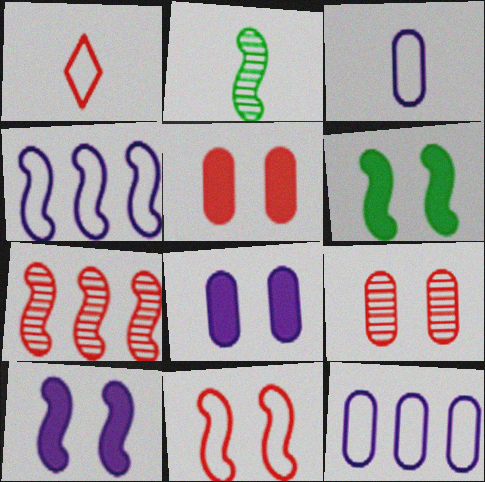[[1, 5, 7]]